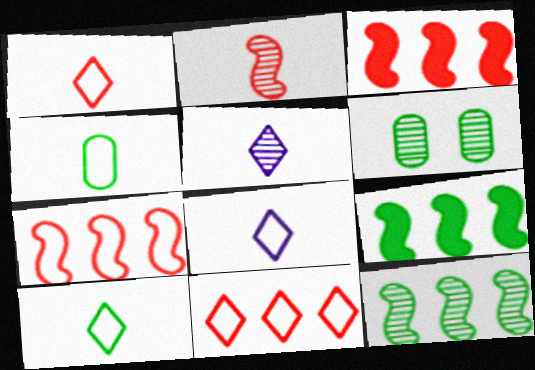[[1, 8, 10], 
[3, 6, 8], 
[6, 9, 10]]